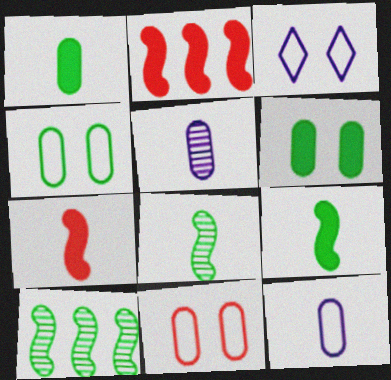[]